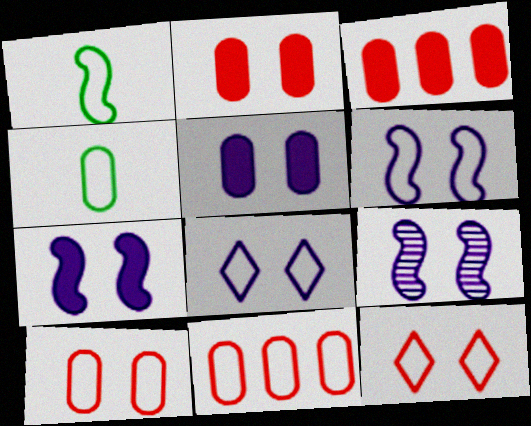[[1, 8, 11], 
[5, 8, 9], 
[6, 7, 9]]